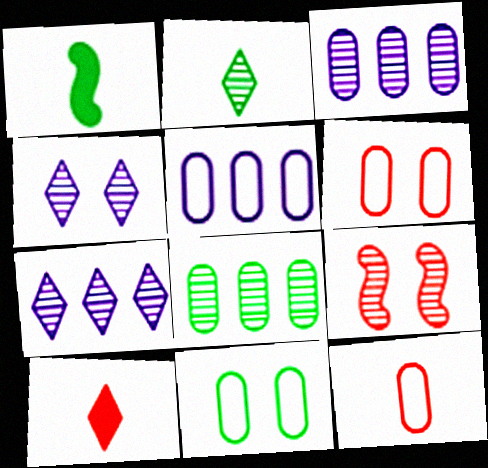[[1, 6, 7], 
[2, 3, 9], 
[5, 11, 12]]